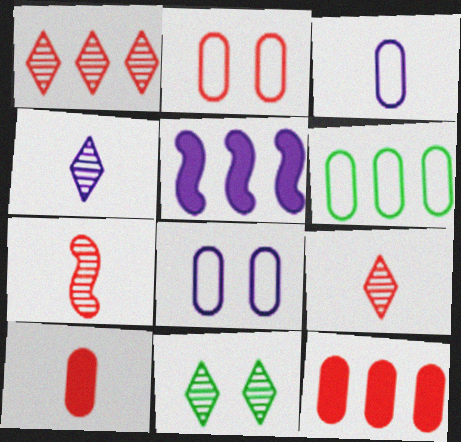[[1, 4, 11], 
[1, 5, 6], 
[2, 3, 6], 
[4, 5, 8]]